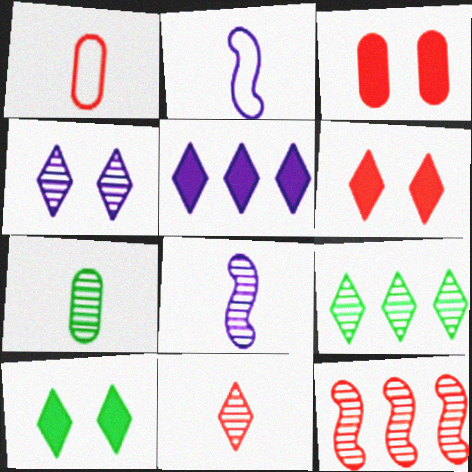[[1, 6, 12], 
[2, 3, 9], 
[4, 7, 12], 
[4, 9, 11], 
[7, 8, 11]]